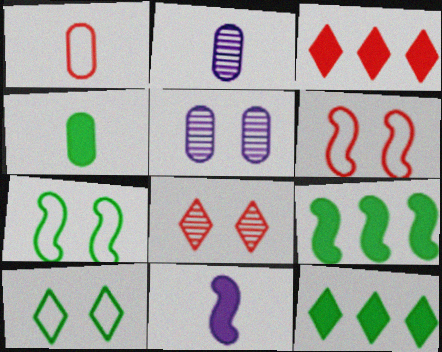[[1, 2, 4], 
[2, 3, 7], 
[2, 6, 12]]